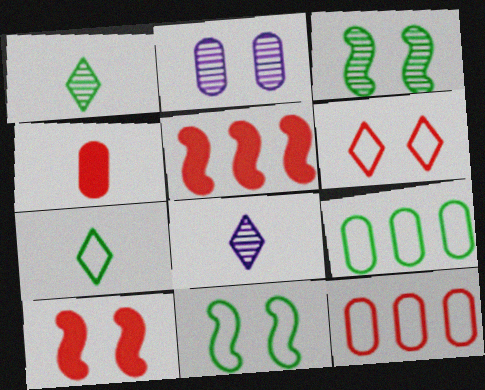[[2, 4, 9], 
[2, 5, 7], 
[7, 9, 11], 
[8, 9, 10]]